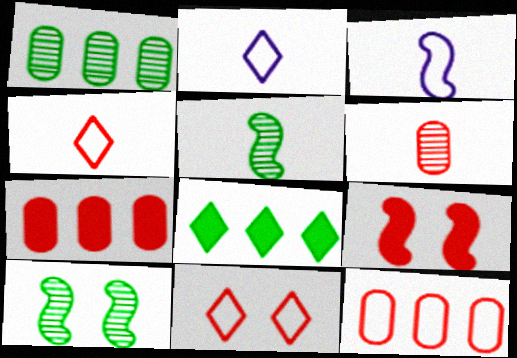[[1, 2, 9], 
[2, 7, 10]]